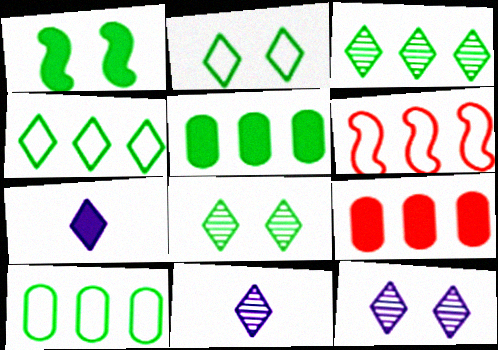[[1, 7, 9]]